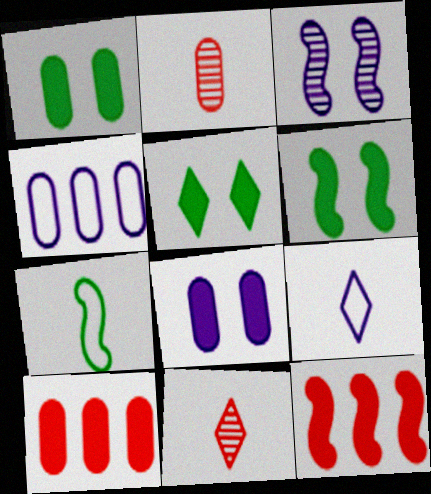[[1, 2, 4], 
[1, 5, 6], 
[3, 7, 12], 
[4, 6, 11]]